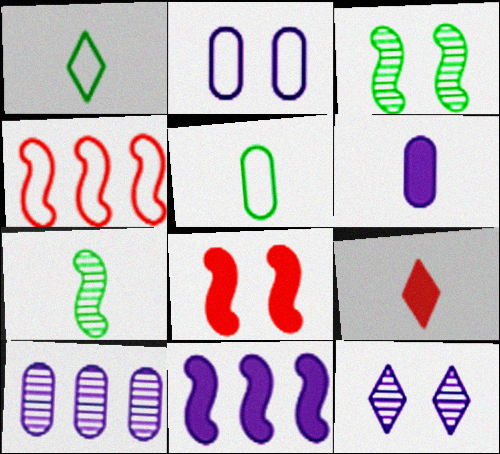[[1, 2, 4], 
[1, 8, 10], 
[2, 6, 10]]